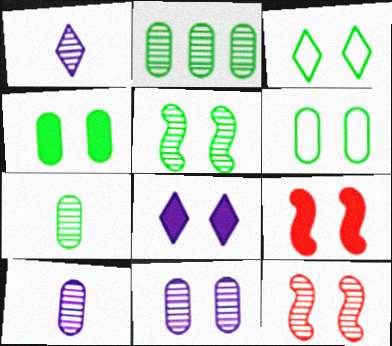[[1, 2, 12], 
[3, 4, 5], 
[3, 9, 11], 
[4, 8, 9], 
[6, 8, 12]]